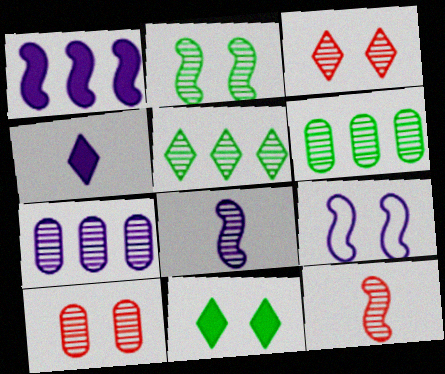[[1, 8, 9], 
[3, 6, 8], 
[4, 7, 9], 
[5, 8, 10], 
[9, 10, 11]]